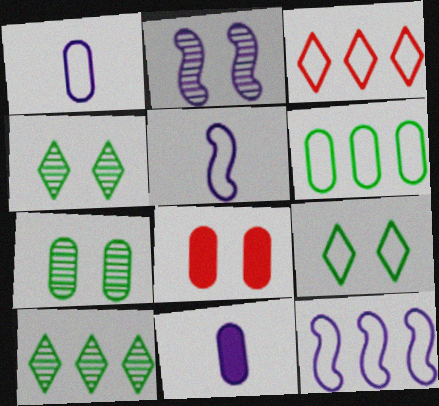[[2, 8, 9], 
[3, 6, 12], 
[5, 8, 10]]